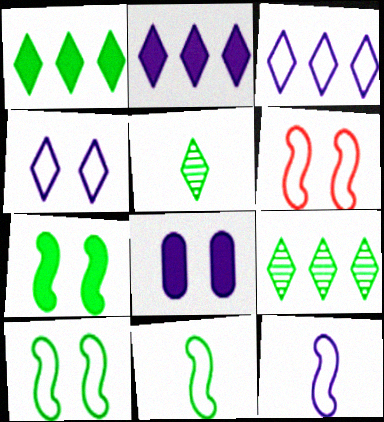[]